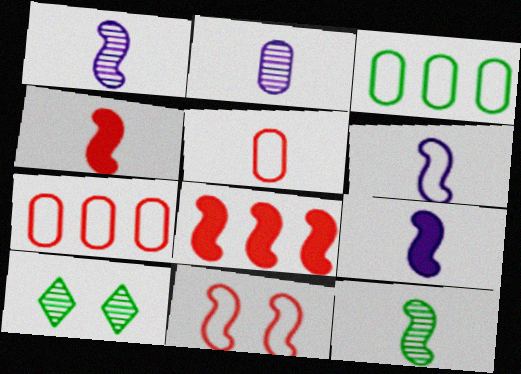[[1, 6, 9], 
[4, 6, 12], 
[7, 9, 10]]